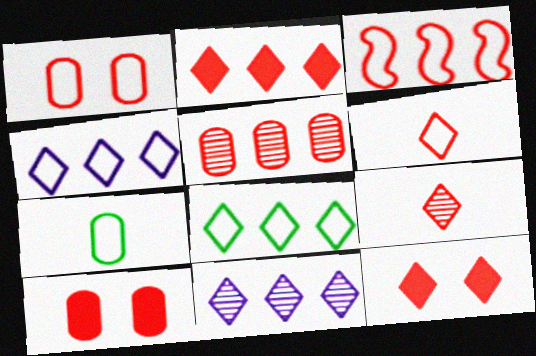[[1, 3, 6], 
[2, 3, 5], 
[2, 8, 11], 
[3, 9, 10]]